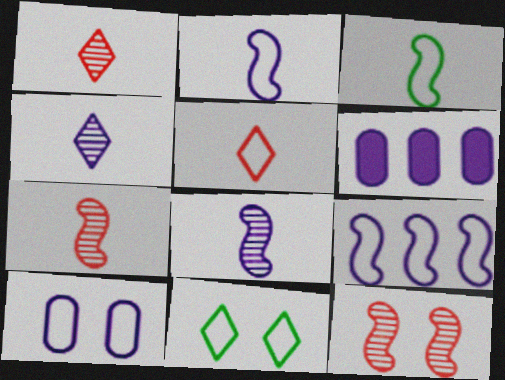[[6, 7, 11]]